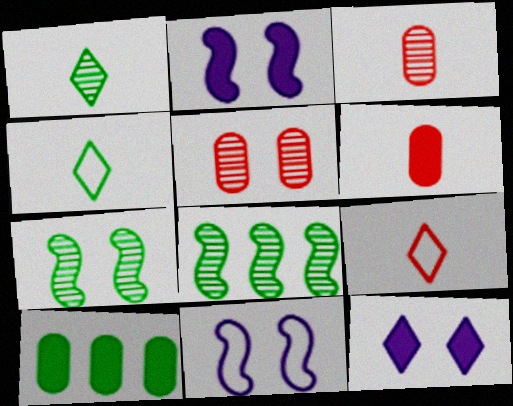[[4, 7, 10]]